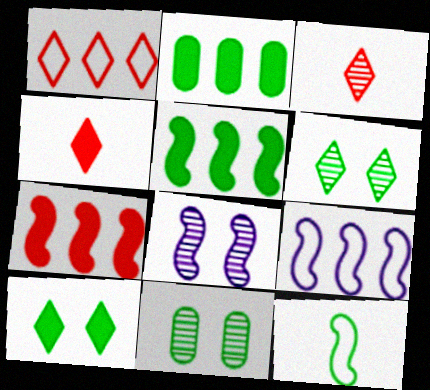[[2, 6, 12], 
[4, 9, 11], 
[7, 8, 12]]